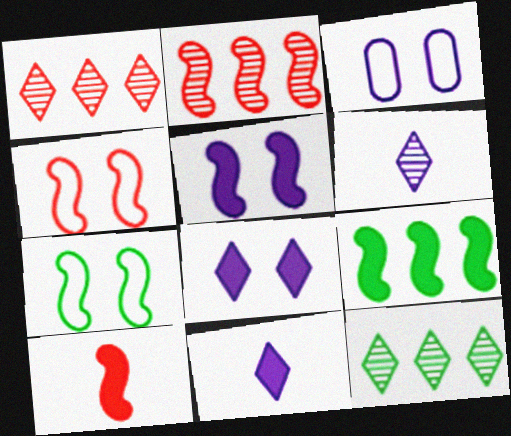[[2, 4, 10], 
[3, 10, 12], 
[5, 9, 10]]